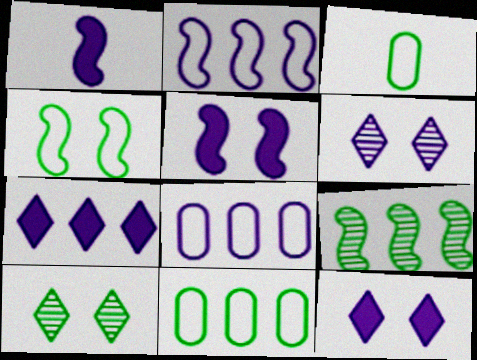[[1, 6, 8]]